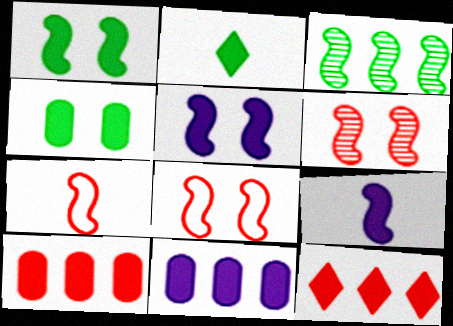[[2, 5, 10], 
[3, 5, 7], 
[3, 8, 9], 
[4, 9, 12]]